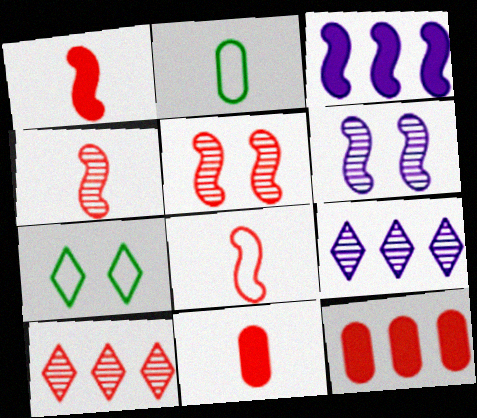[[1, 4, 8]]